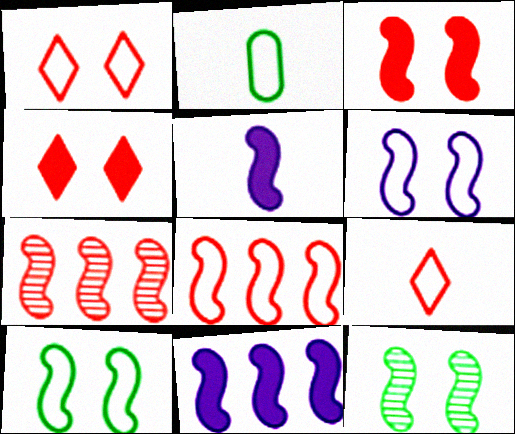[[3, 6, 12], 
[5, 7, 10], 
[5, 8, 12]]